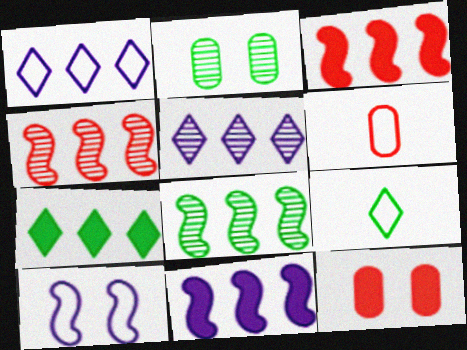[]